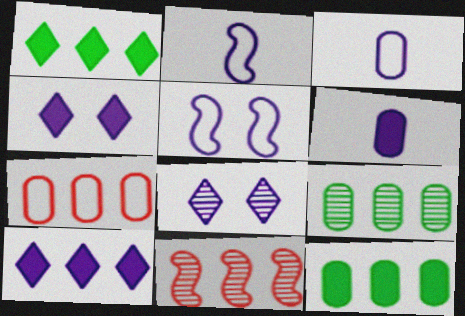[]